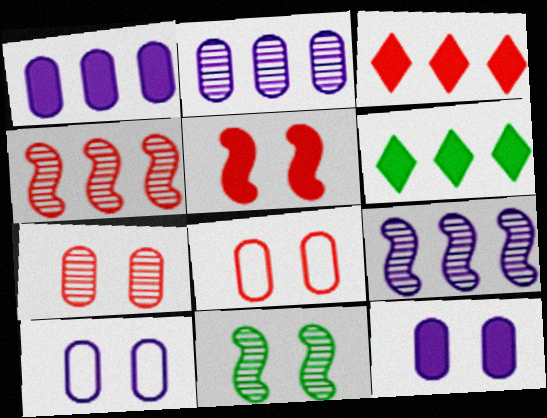[]